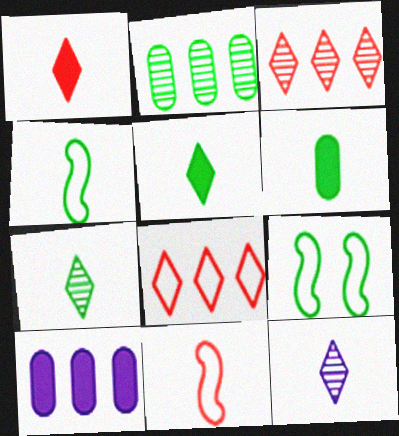[[2, 5, 9], 
[4, 6, 7], 
[6, 11, 12]]